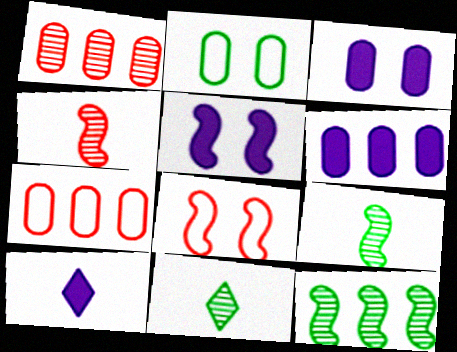[[5, 6, 10], 
[5, 7, 11], 
[6, 8, 11]]